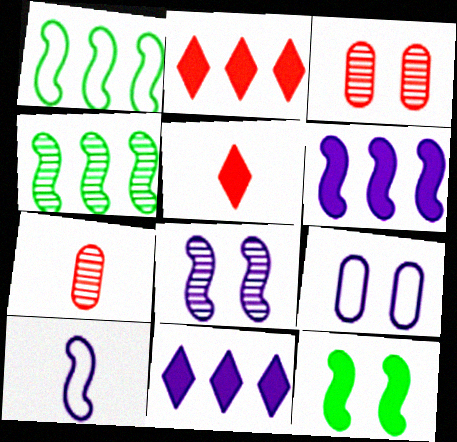[[4, 5, 9], 
[6, 8, 10]]